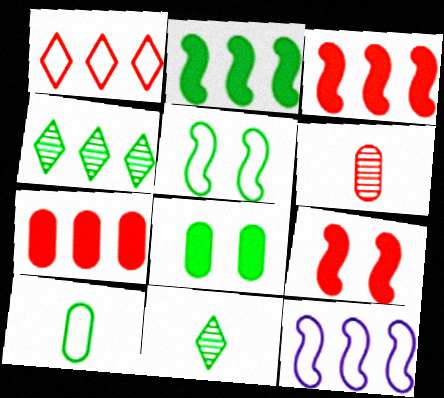[[1, 6, 9], 
[4, 7, 12]]